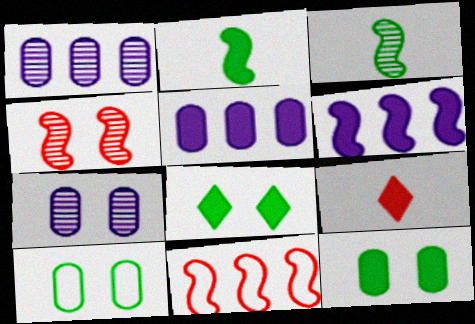[[6, 9, 12]]